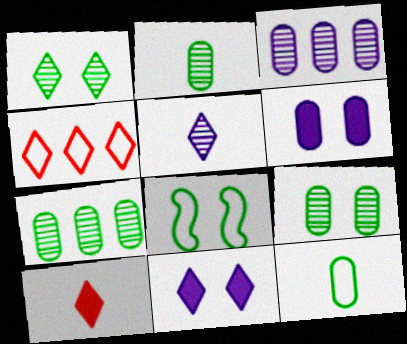[[2, 7, 9], 
[3, 8, 10]]